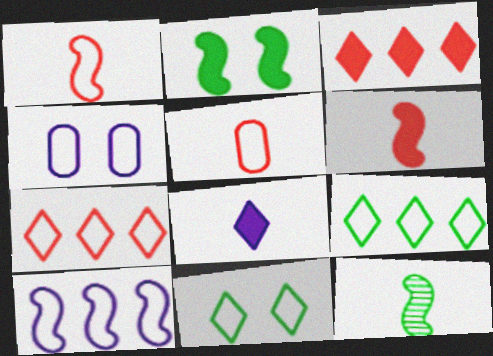[[1, 4, 9], 
[3, 4, 12], 
[5, 8, 12], 
[5, 10, 11]]